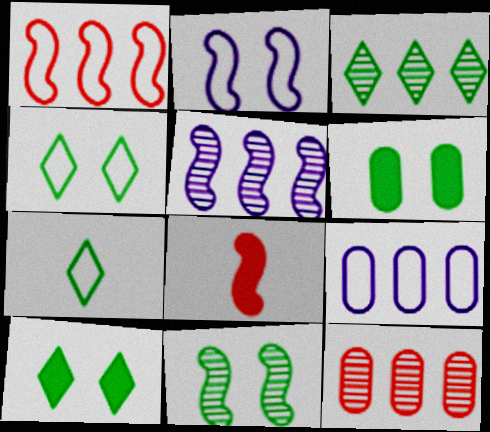[[3, 5, 12], 
[3, 7, 10], 
[4, 6, 11]]